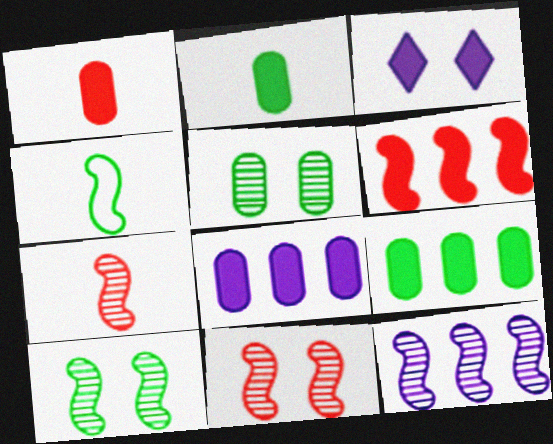[[2, 3, 6], 
[7, 10, 12]]